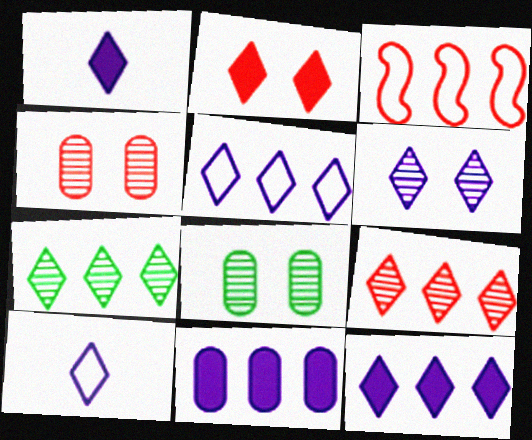[[1, 3, 8], 
[1, 5, 6], 
[2, 7, 10], 
[3, 7, 11], 
[6, 10, 12]]